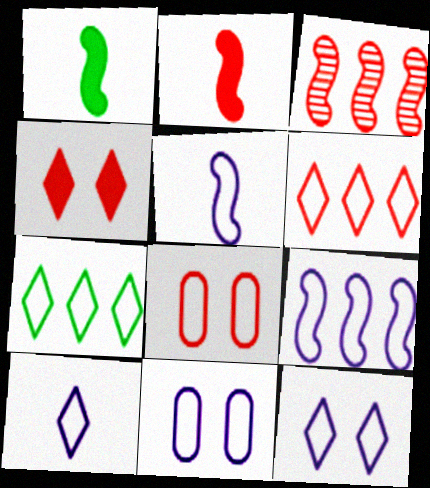[[5, 7, 8], 
[9, 10, 11]]